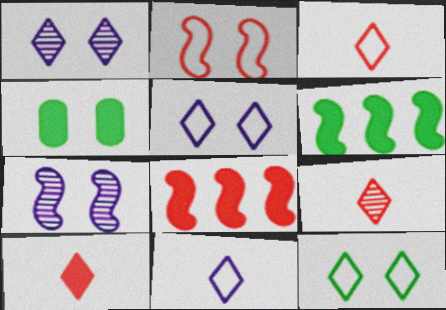[[1, 2, 4], 
[3, 9, 10]]